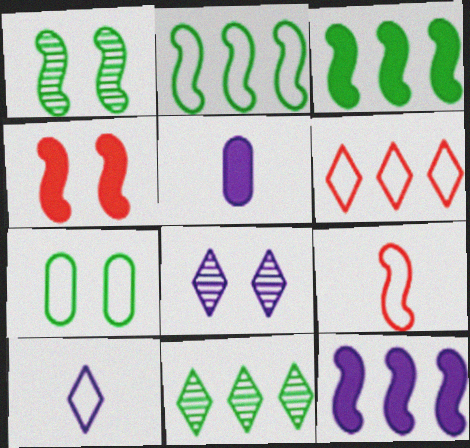[[1, 5, 6], 
[1, 9, 12], 
[4, 7, 8]]